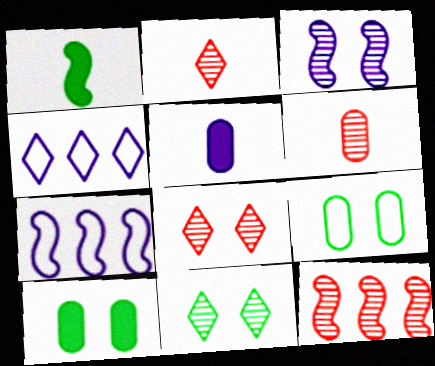[[2, 7, 10], 
[3, 4, 5], 
[6, 8, 12]]